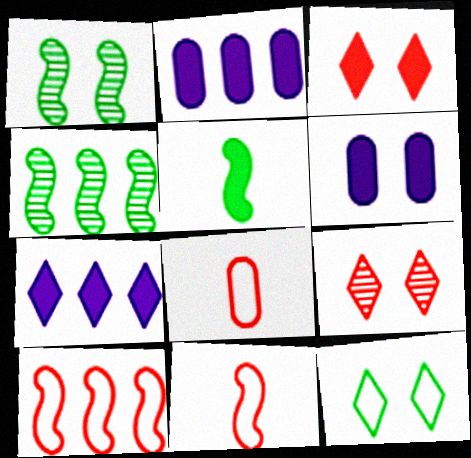[[1, 7, 8], 
[2, 3, 5]]